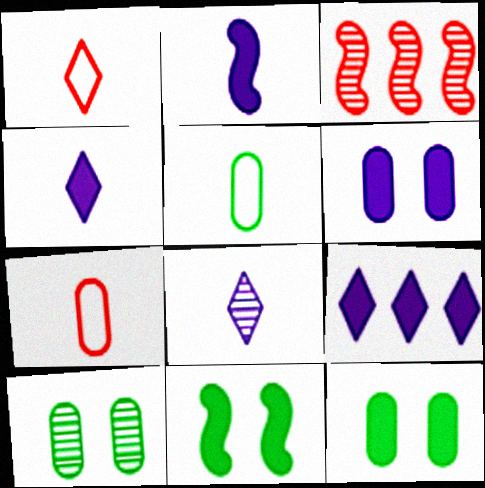[[2, 6, 9], 
[3, 8, 10]]